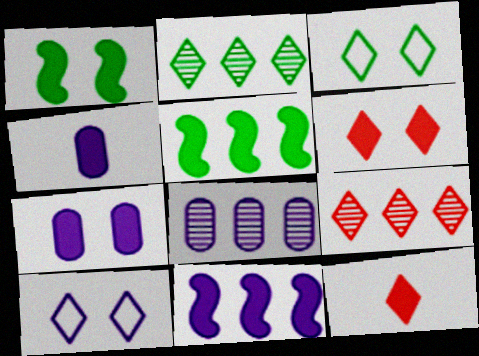[[1, 6, 7], 
[2, 10, 12], 
[4, 5, 6], 
[5, 7, 12]]